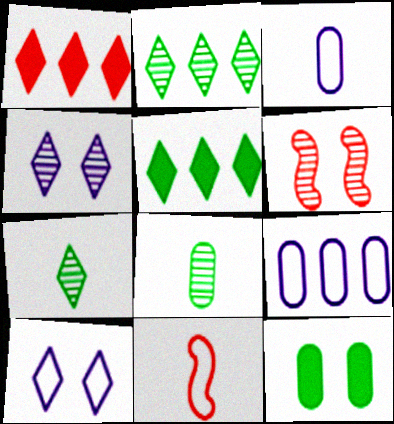[[1, 7, 10], 
[3, 5, 6], 
[6, 10, 12]]